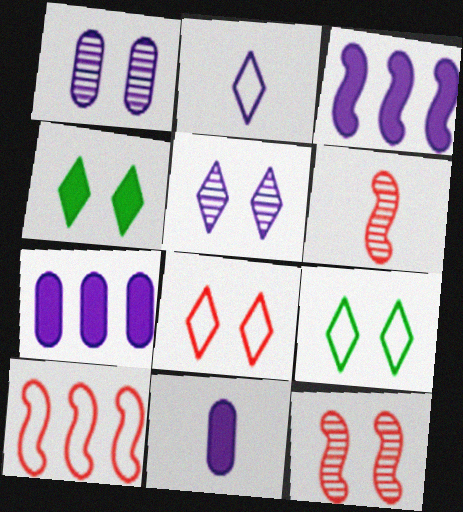[[1, 2, 3], 
[4, 5, 8], 
[6, 7, 9]]